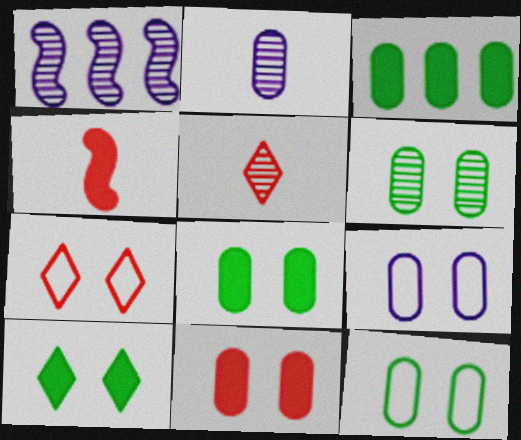[[1, 5, 6], 
[6, 8, 12], 
[6, 9, 11]]